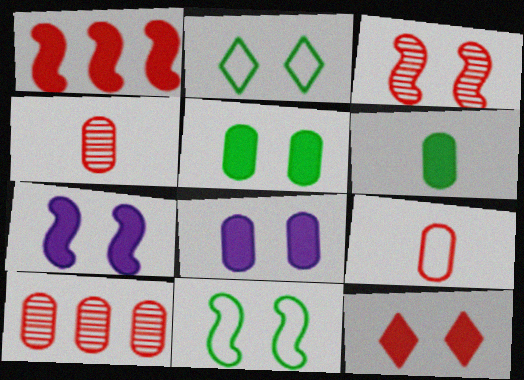[[2, 3, 8], 
[3, 7, 11], 
[5, 7, 12]]